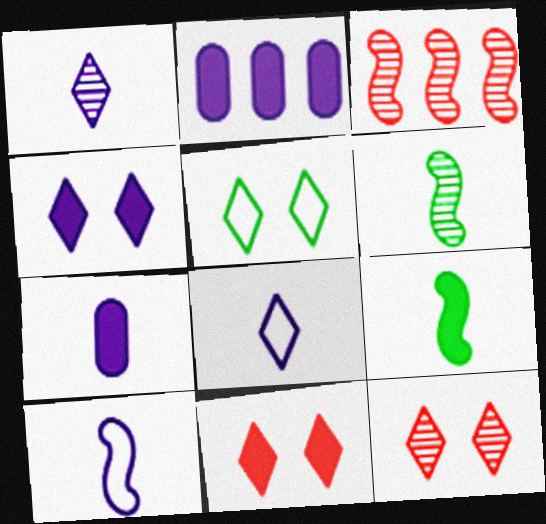[[1, 7, 10], 
[2, 9, 11], 
[3, 5, 7], 
[4, 5, 12]]